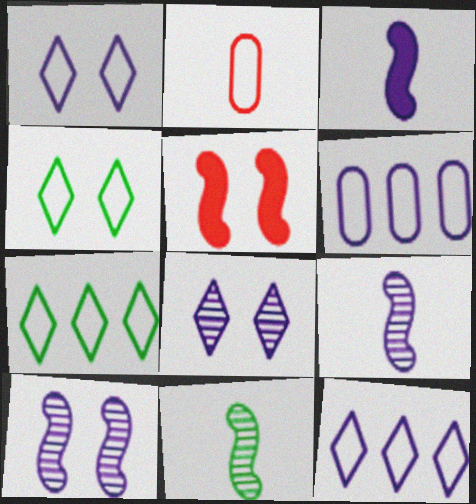[[3, 6, 8]]